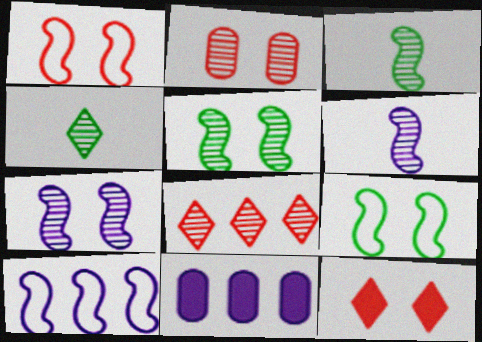[[1, 2, 12], 
[1, 4, 11]]